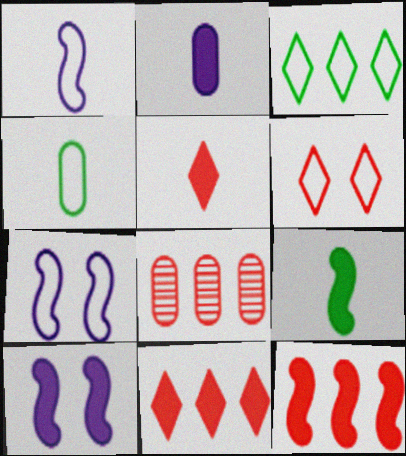[[2, 5, 9], 
[9, 10, 12]]